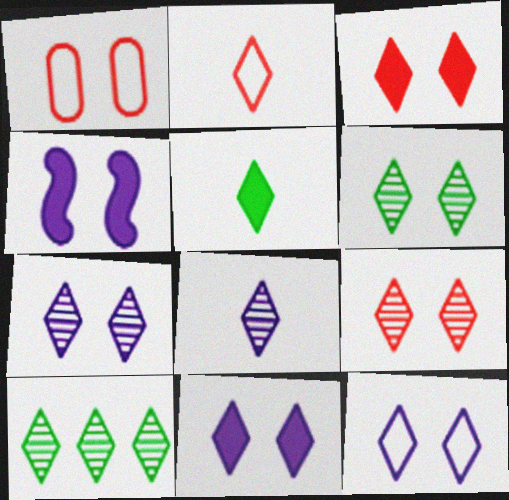[[1, 4, 6], 
[2, 5, 8], 
[2, 10, 11], 
[3, 6, 12], 
[6, 7, 9], 
[7, 11, 12], 
[8, 9, 10]]